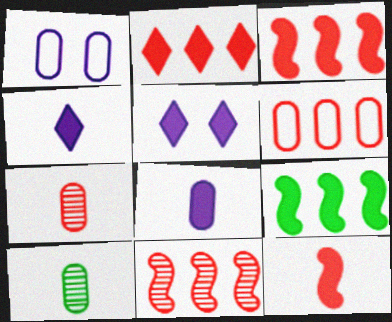[[2, 6, 11]]